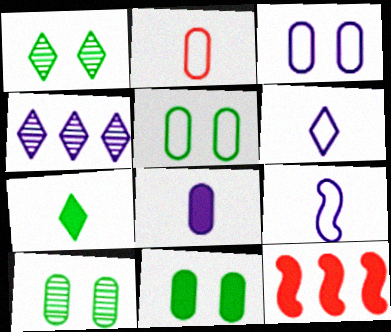[[5, 10, 11], 
[6, 10, 12]]